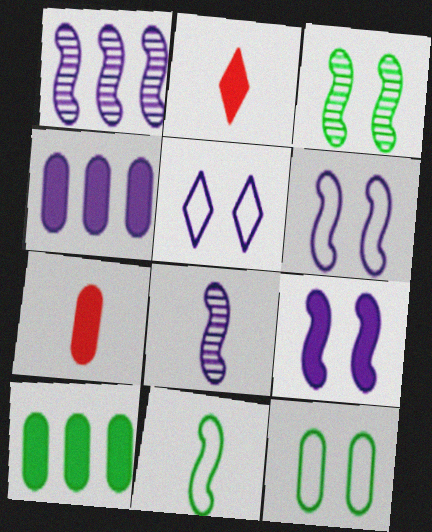[[1, 2, 12], 
[2, 9, 10], 
[4, 5, 8]]